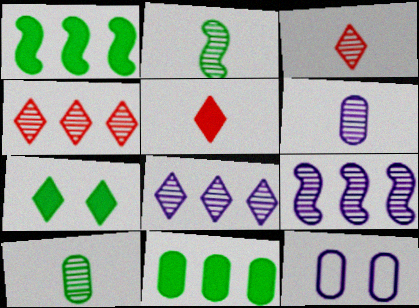[[1, 3, 12], 
[2, 3, 6]]